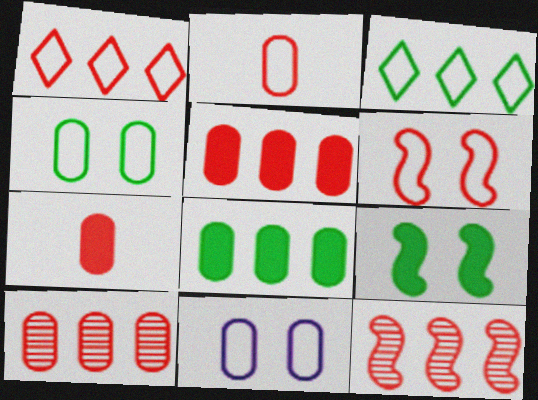[[1, 2, 6], 
[1, 5, 12]]